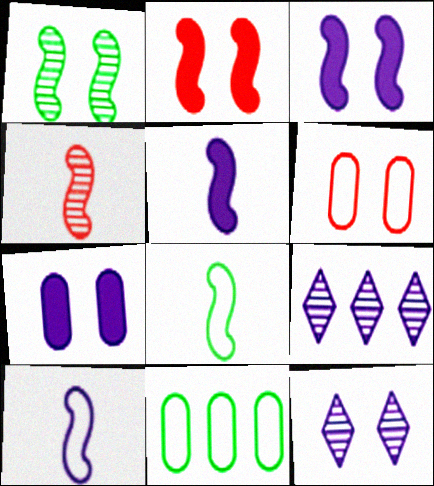[[4, 5, 8], 
[7, 9, 10]]